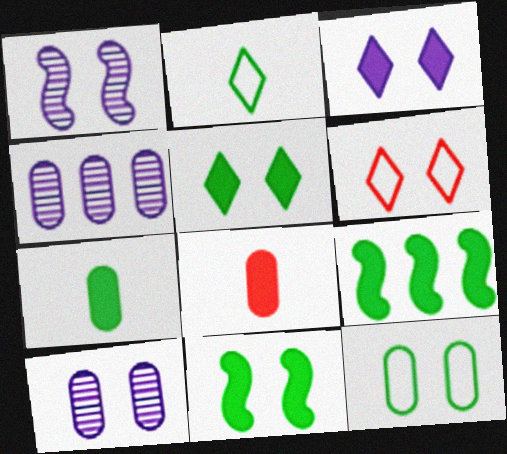[[3, 8, 9], 
[4, 8, 12], 
[5, 7, 9], 
[6, 10, 11]]